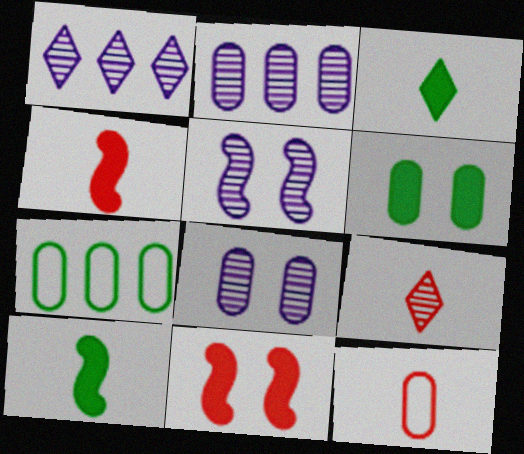[[2, 6, 12], 
[4, 9, 12]]